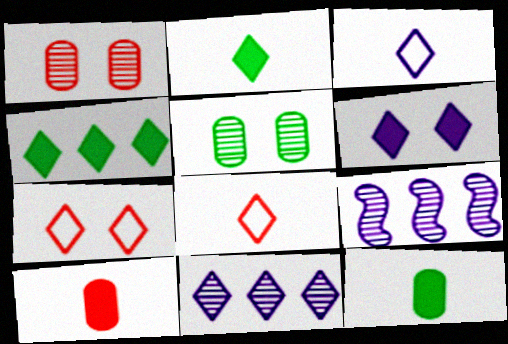[[2, 7, 11], 
[3, 6, 11], 
[7, 9, 12]]